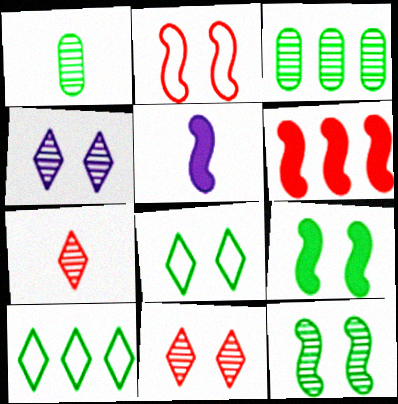[[1, 9, 10], 
[5, 6, 9]]